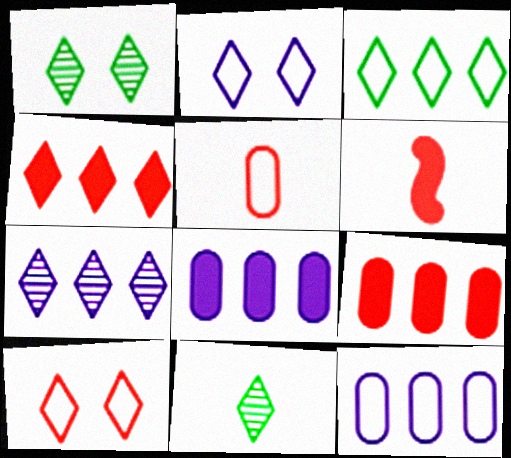[[1, 6, 12], 
[2, 4, 11], 
[3, 4, 7]]